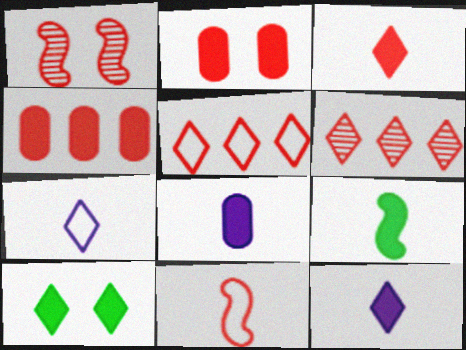[[2, 6, 11], 
[3, 8, 9], 
[6, 7, 10]]